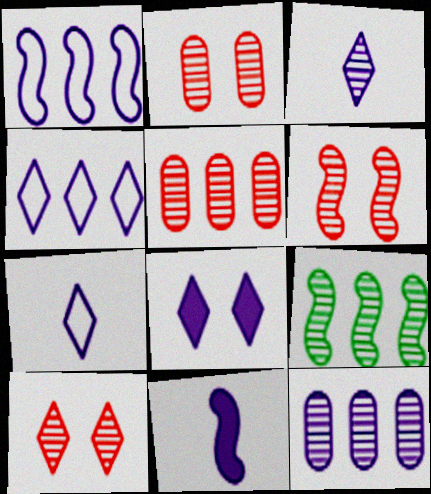[[2, 3, 9], 
[2, 6, 10], 
[3, 4, 8]]